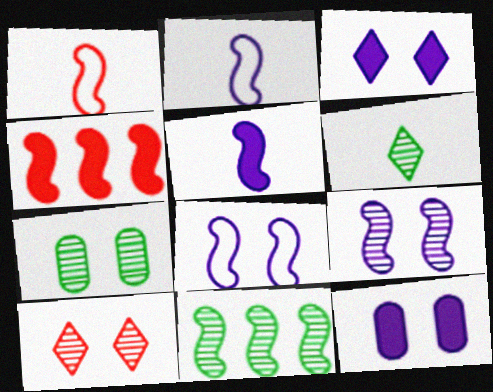[[6, 7, 11], 
[7, 9, 10]]